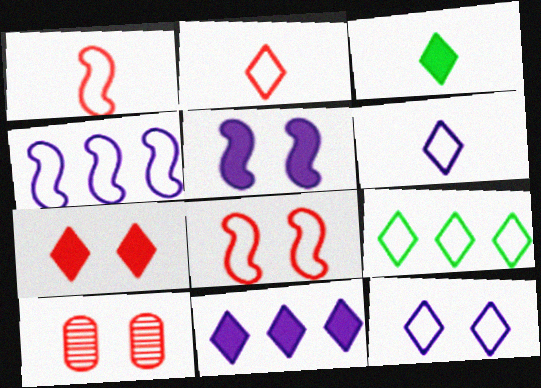[[2, 9, 12], 
[3, 4, 10], 
[3, 7, 11], 
[7, 8, 10]]